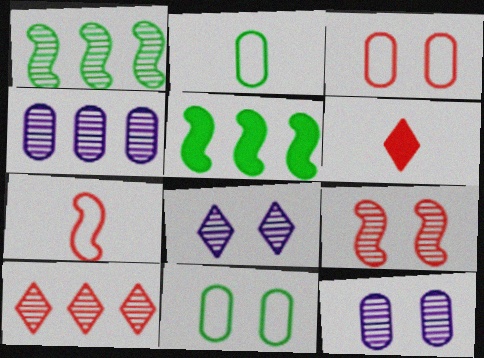[[1, 4, 10]]